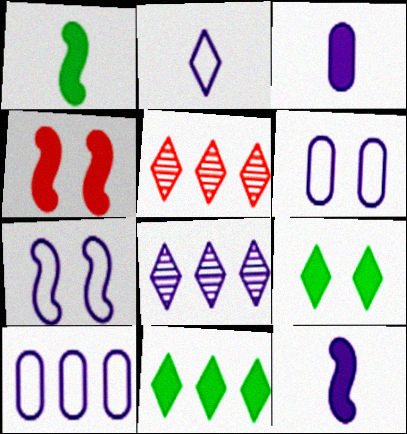[[1, 5, 6], 
[2, 5, 9], 
[2, 7, 10], 
[3, 4, 11], 
[3, 7, 8], 
[6, 8, 12]]